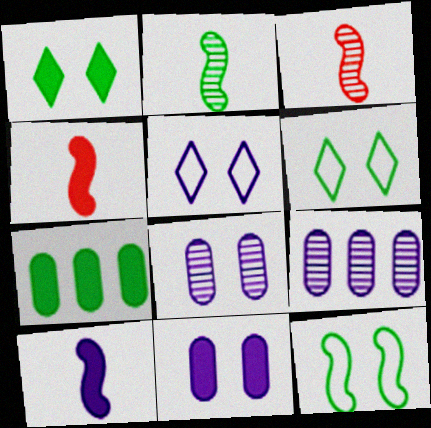[[2, 6, 7], 
[3, 5, 7], 
[4, 6, 9], 
[5, 9, 10]]